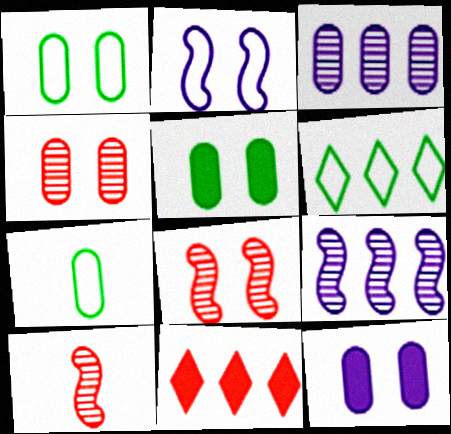[[1, 4, 12], 
[6, 10, 12]]